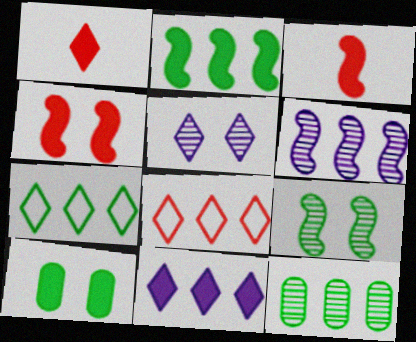[[1, 5, 7], 
[2, 7, 12], 
[3, 10, 11]]